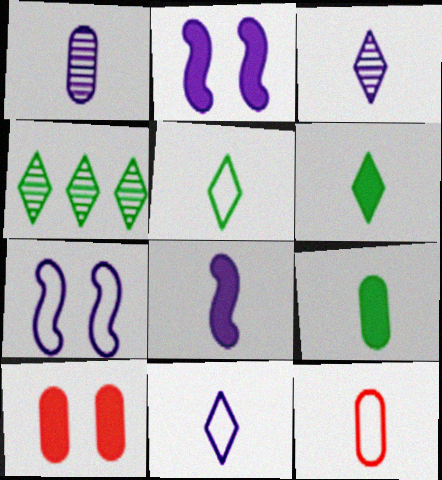[[1, 8, 11], 
[1, 9, 12], 
[2, 4, 12]]